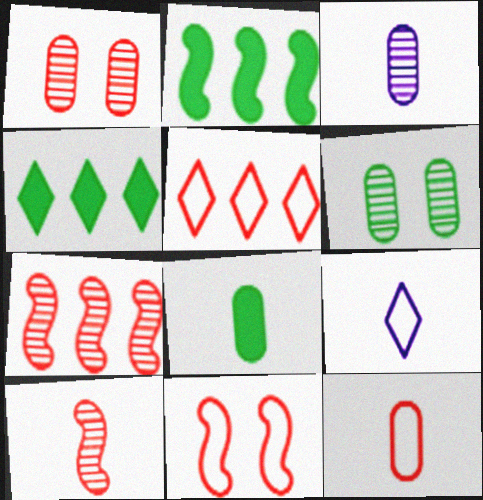[[1, 2, 9], 
[3, 4, 11], 
[3, 8, 12], 
[5, 11, 12], 
[8, 9, 10]]